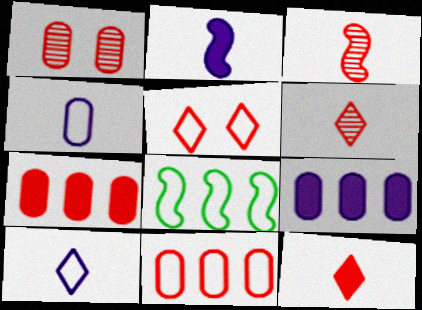[[3, 5, 7], 
[4, 5, 8]]